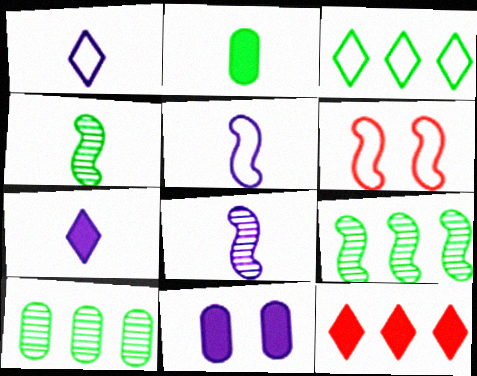[[6, 7, 10]]